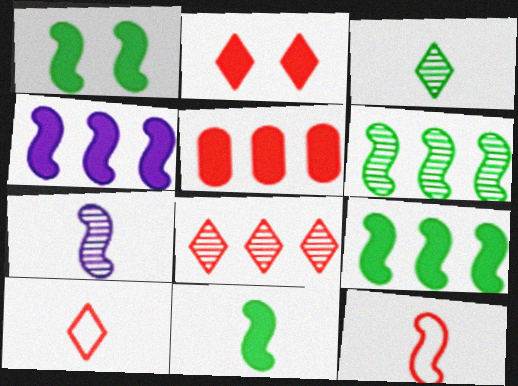[[1, 9, 11], 
[2, 8, 10], 
[7, 11, 12]]